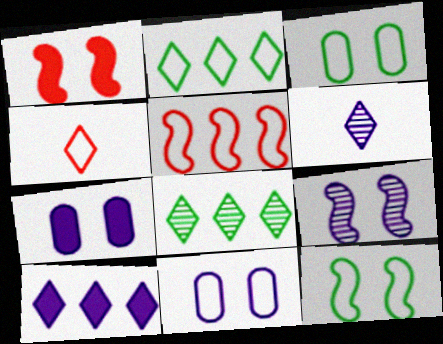[[1, 9, 12]]